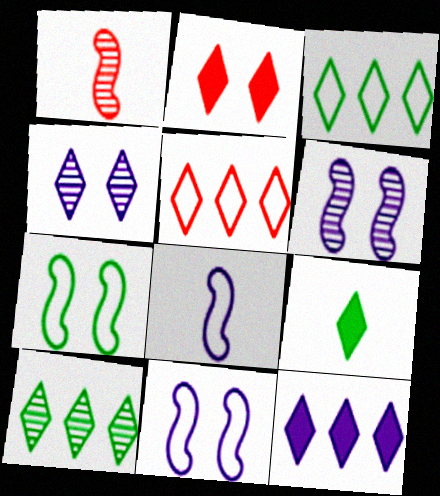[[2, 9, 12], 
[4, 5, 9], 
[5, 10, 12]]